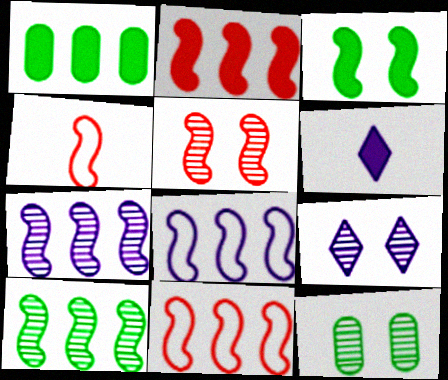[[1, 4, 9], 
[2, 4, 5], 
[2, 8, 10], 
[3, 4, 7], 
[5, 9, 12], 
[6, 11, 12]]